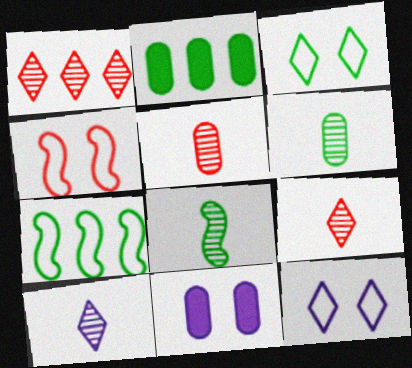[[2, 3, 8], 
[2, 4, 10], 
[5, 8, 10], 
[7, 9, 11]]